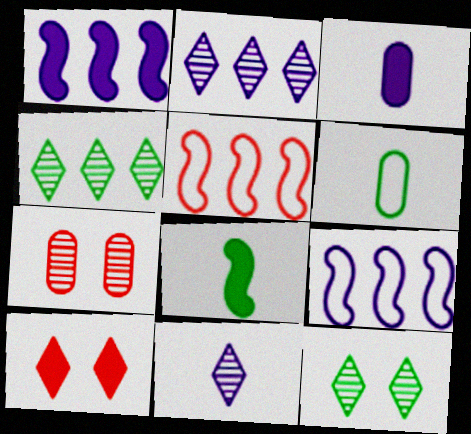[[3, 5, 12]]